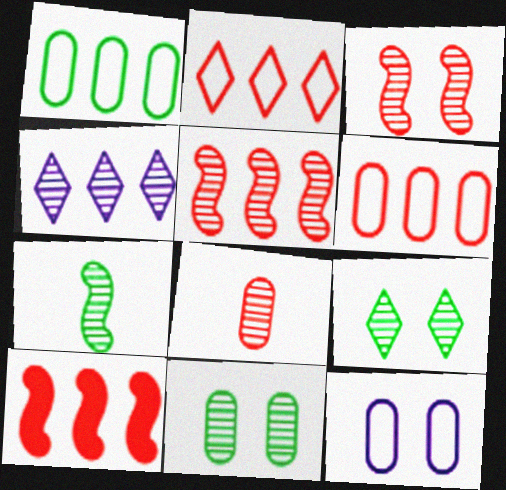[[1, 4, 10]]